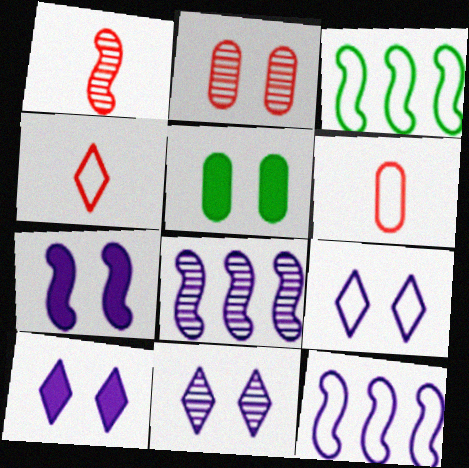[[1, 3, 7], 
[3, 6, 9], 
[4, 5, 8], 
[9, 10, 11]]